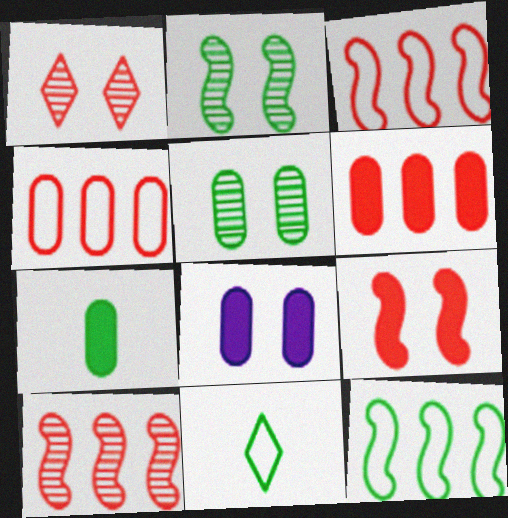[[6, 7, 8], 
[8, 10, 11]]